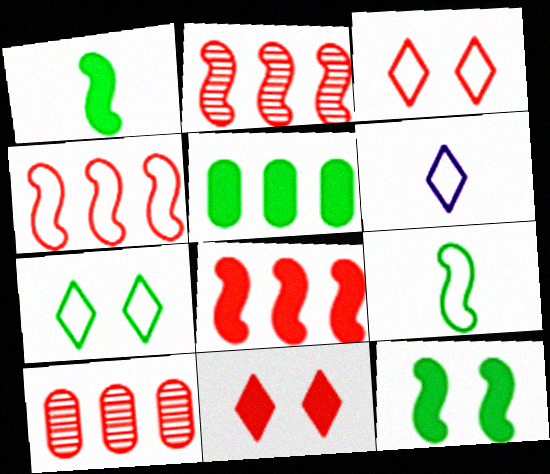[[2, 4, 8], 
[6, 10, 12]]